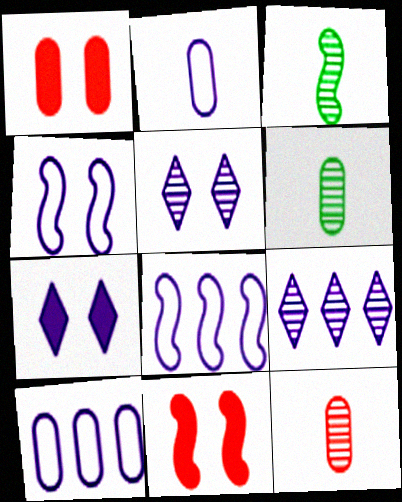[[1, 6, 10], 
[3, 8, 11]]